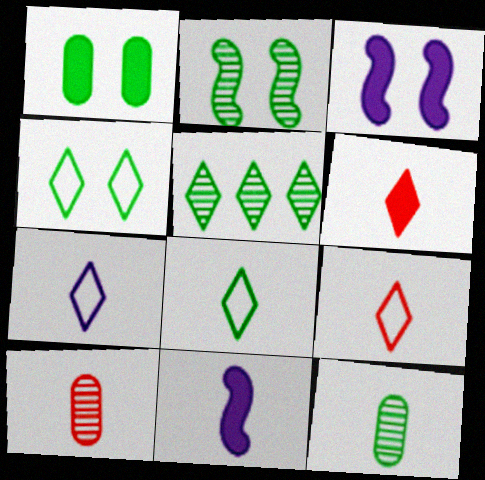[[1, 2, 4], 
[2, 5, 12], 
[7, 8, 9], 
[8, 10, 11], 
[9, 11, 12]]